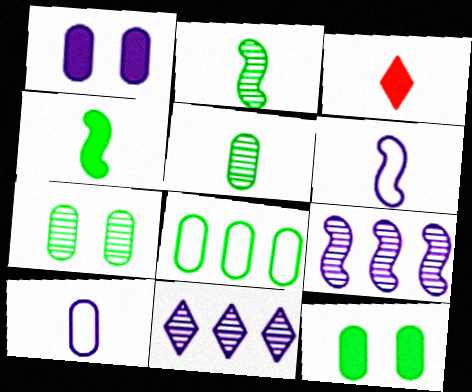[[1, 6, 11], 
[2, 3, 10], 
[3, 5, 6], 
[5, 8, 12]]